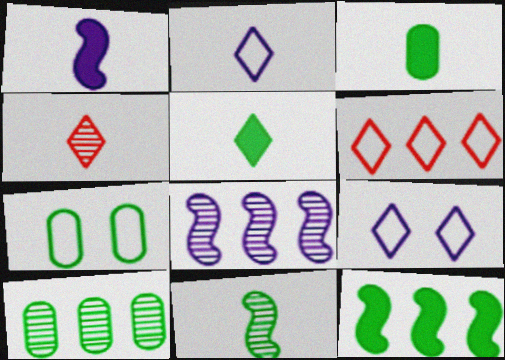[[2, 4, 5], 
[3, 7, 10]]